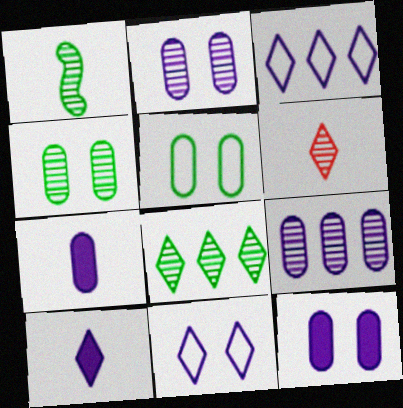[[1, 4, 8]]